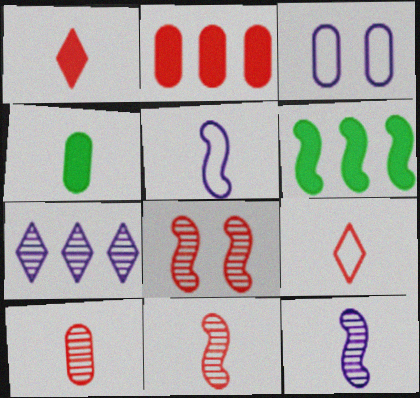[[2, 8, 9], 
[4, 9, 12], 
[5, 6, 8]]